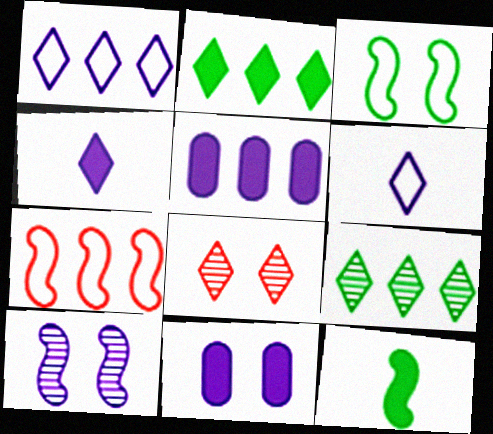[[2, 6, 8], 
[3, 8, 11], 
[5, 6, 10], 
[5, 7, 9], 
[7, 10, 12]]